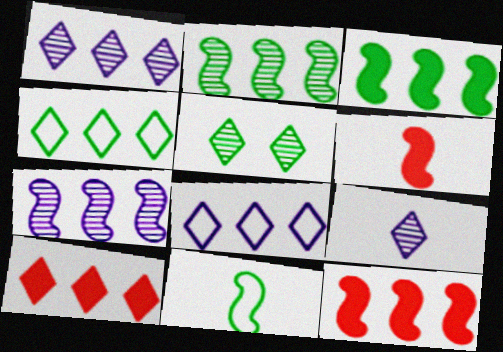[[1, 4, 10]]